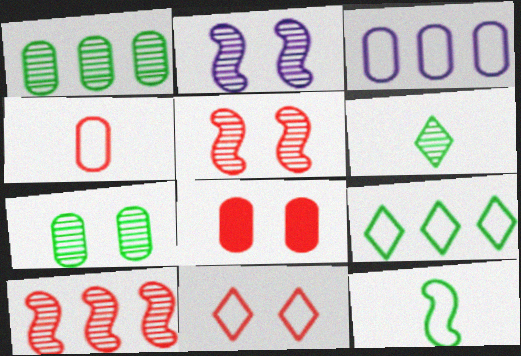[[3, 11, 12], 
[5, 8, 11]]